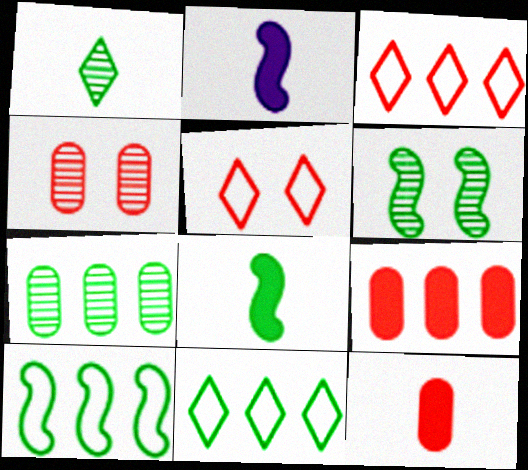[[1, 6, 7], 
[2, 4, 11], 
[2, 5, 7], 
[6, 8, 10]]